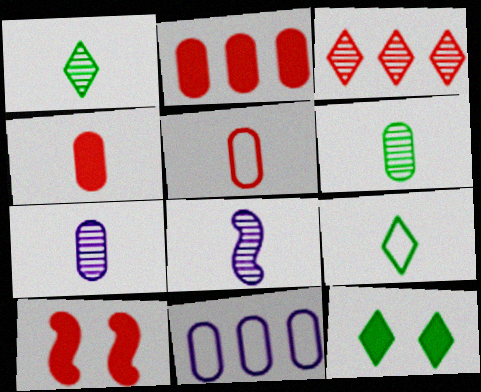[[1, 10, 11], 
[3, 5, 10], 
[4, 8, 9]]